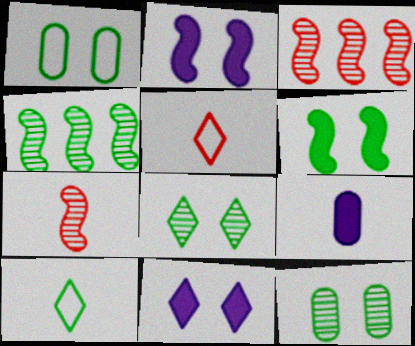[[1, 6, 8], 
[7, 9, 10]]